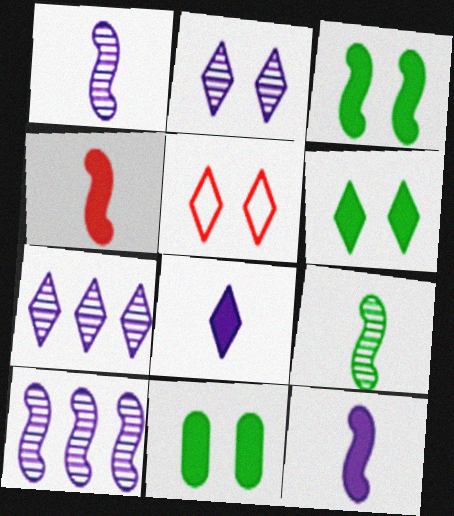[[2, 5, 6], 
[3, 6, 11]]